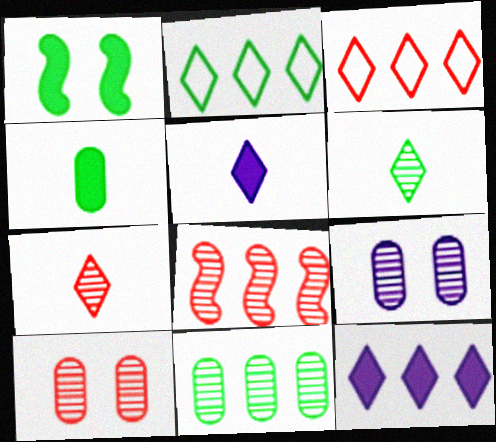[[6, 8, 9], 
[7, 8, 10]]